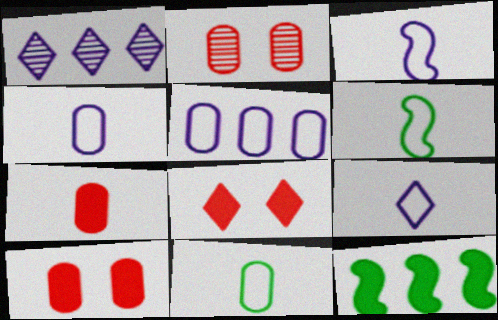[[1, 6, 10], 
[2, 9, 12], 
[3, 4, 9]]